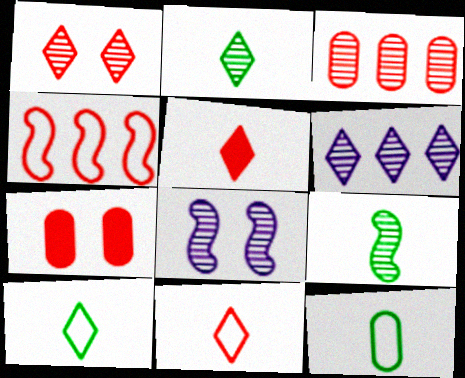[[1, 2, 6], 
[2, 3, 8]]